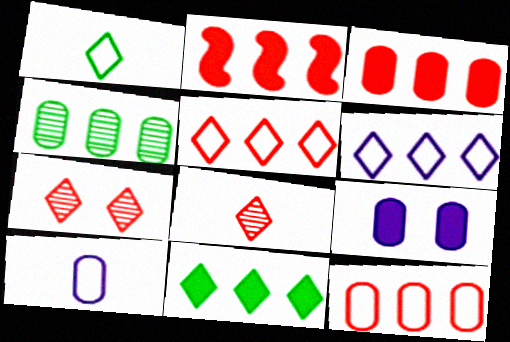[[2, 4, 6]]